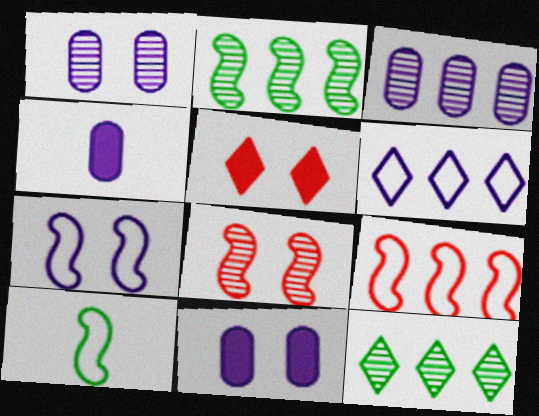[[3, 5, 10], 
[7, 9, 10]]